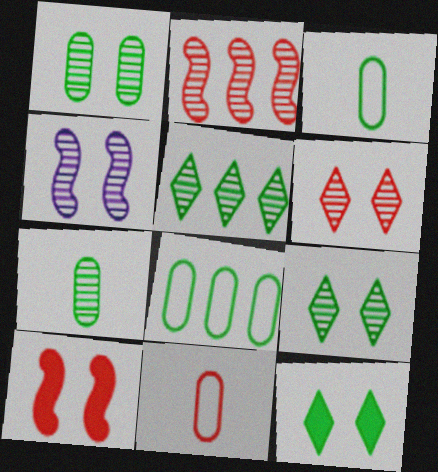[[1, 4, 6]]